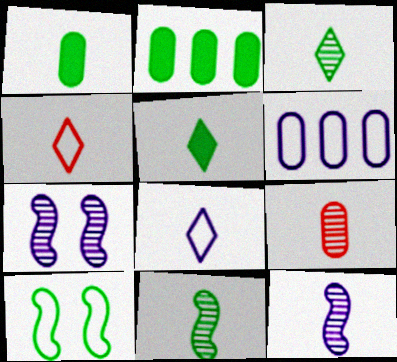[[1, 4, 12], 
[2, 3, 10], 
[2, 4, 7], 
[3, 9, 12], 
[4, 6, 10]]